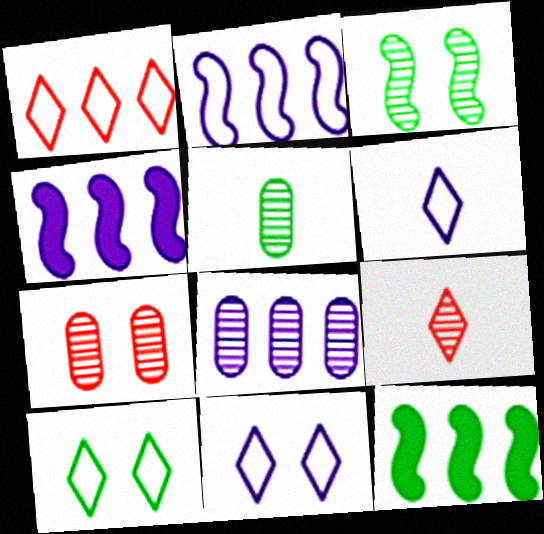[[1, 6, 10], 
[1, 8, 12], 
[3, 8, 9], 
[5, 7, 8], 
[5, 10, 12], 
[6, 7, 12]]